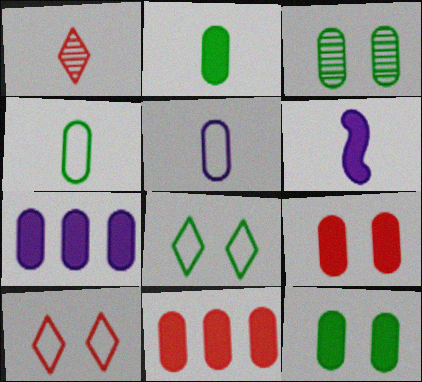[[1, 4, 6], 
[2, 7, 9], 
[3, 5, 11]]